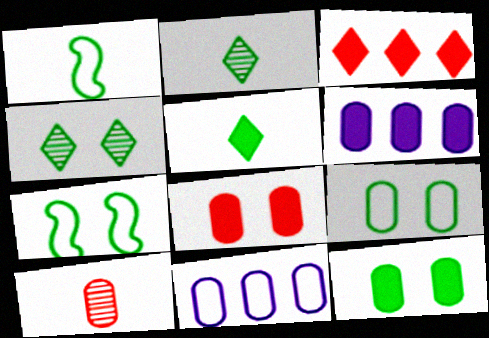[[4, 7, 12], 
[6, 9, 10], 
[10, 11, 12]]